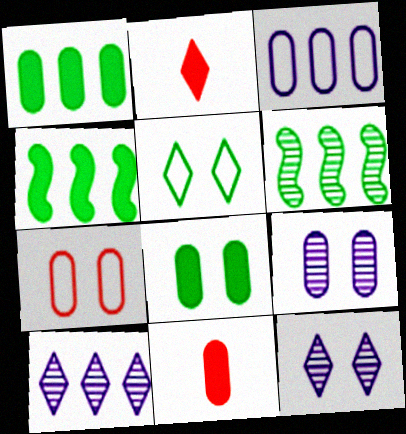[[2, 5, 10], 
[7, 8, 9]]